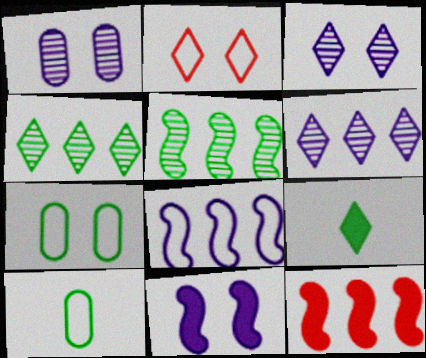[[2, 6, 9], 
[2, 8, 10], 
[3, 10, 12], 
[5, 7, 9], 
[5, 8, 12]]